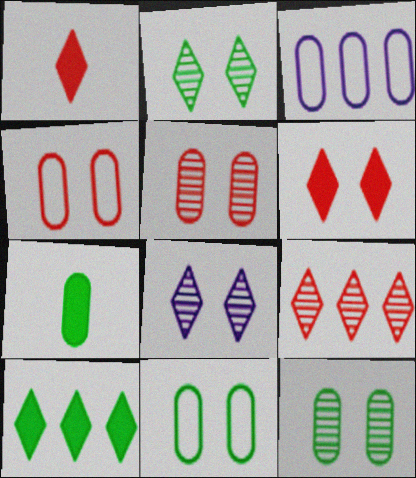[[3, 5, 7]]